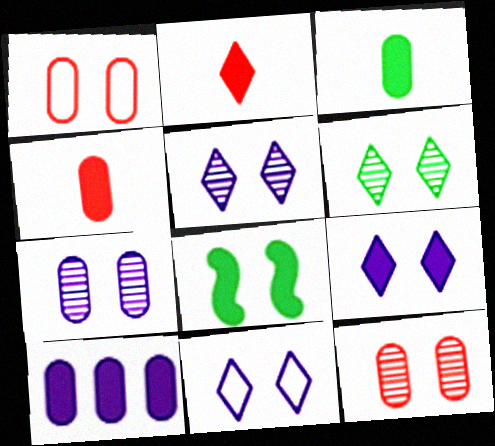[[1, 5, 8], 
[2, 8, 10], 
[5, 9, 11], 
[8, 11, 12]]